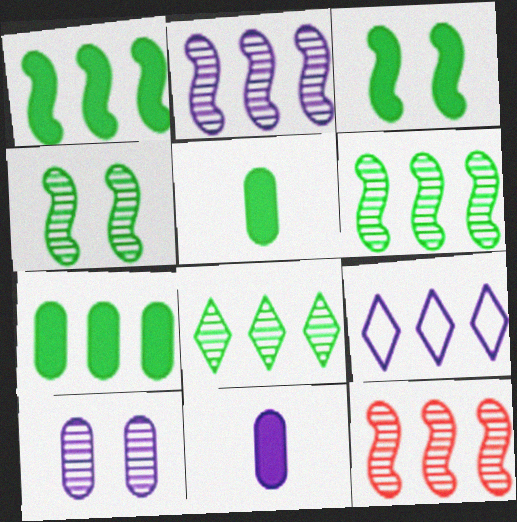[[2, 6, 12], 
[7, 9, 12]]